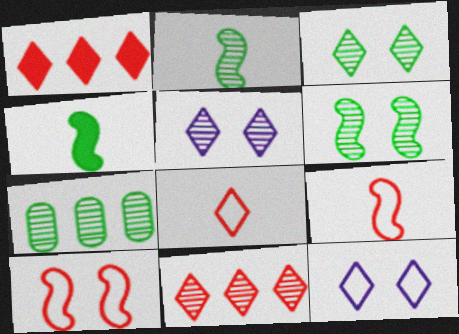[[2, 3, 7]]